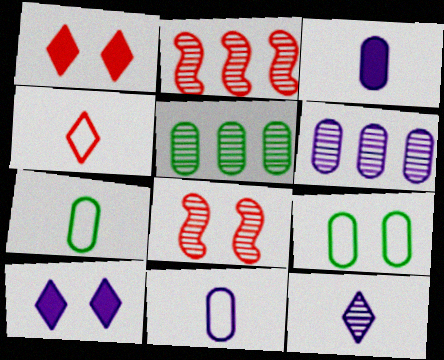[[2, 7, 10], 
[5, 8, 12], 
[8, 9, 10]]